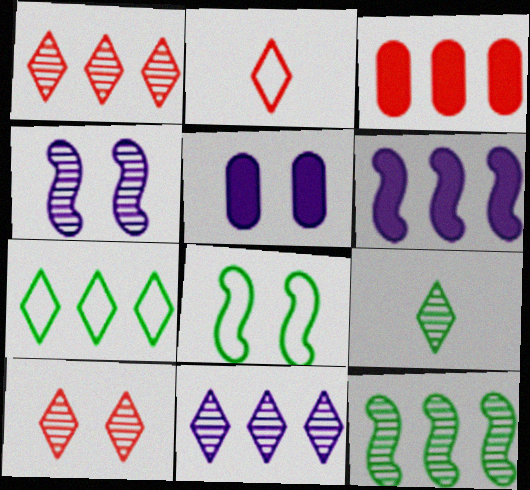[[2, 5, 12], 
[5, 8, 10], 
[9, 10, 11]]